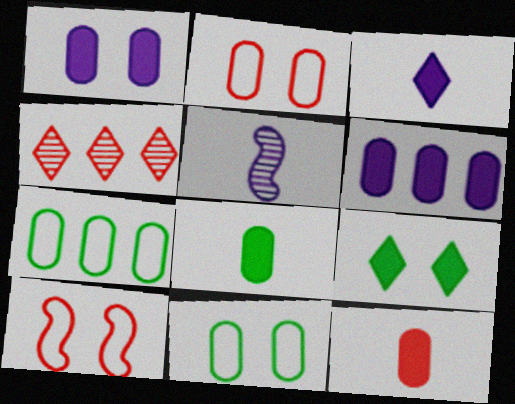[[4, 10, 12]]